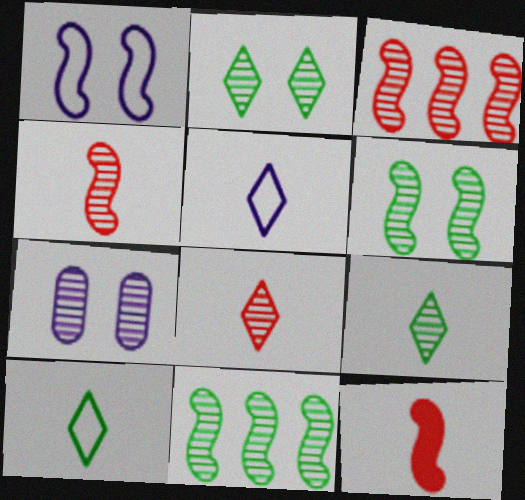[[1, 11, 12], 
[3, 7, 9], 
[7, 8, 11]]